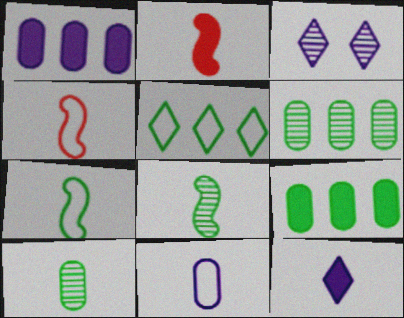[[3, 4, 9], 
[4, 10, 12]]